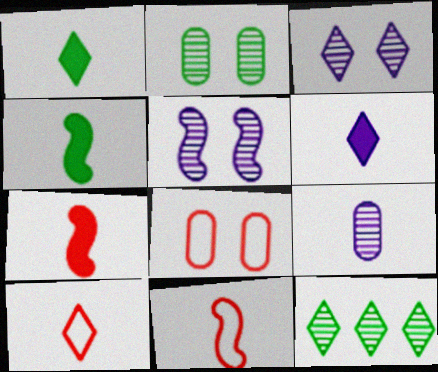[[1, 9, 11], 
[4, 9, 10]]